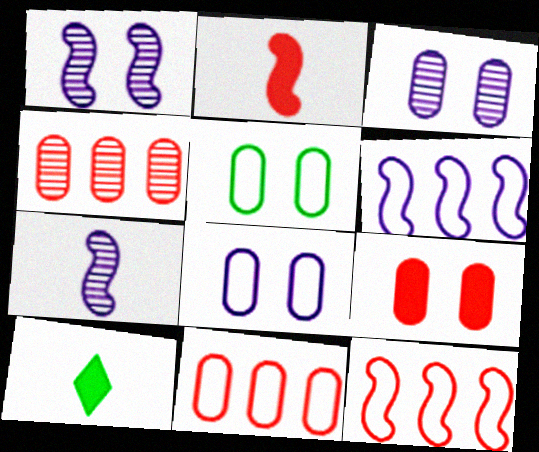[[1, 10, 11], 
[3, 5, 9], 
[3, 10, 12]]